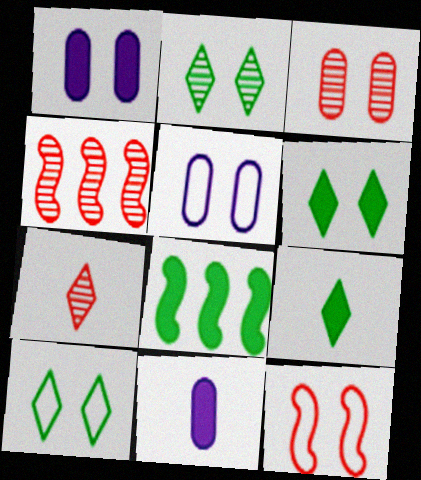[[1, 2, 12], 
[2, 6, 10], 
[3, 4, 7], 
[4, 5, 9], 
[4, 10, 11], 
[5, 7, 8], 
[5, 10, 12]]